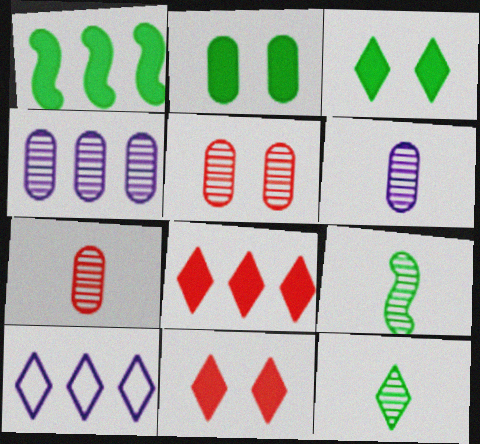[[10, 11, 12]]